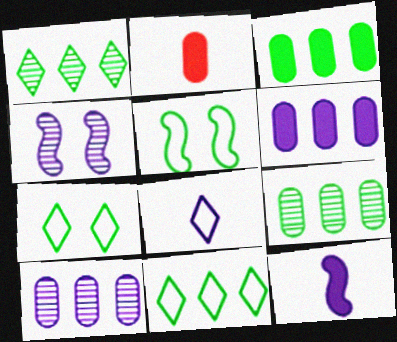[[2, 4, 11], 
[4, 6, 8]]